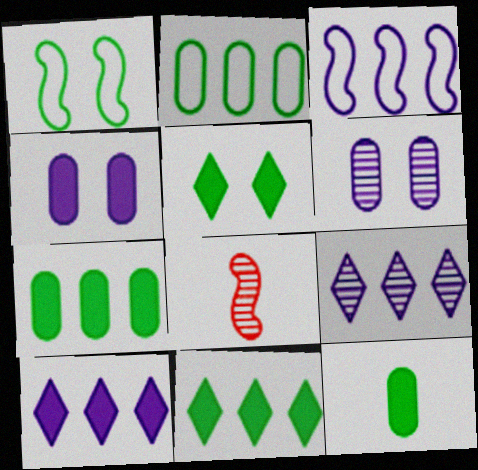[]